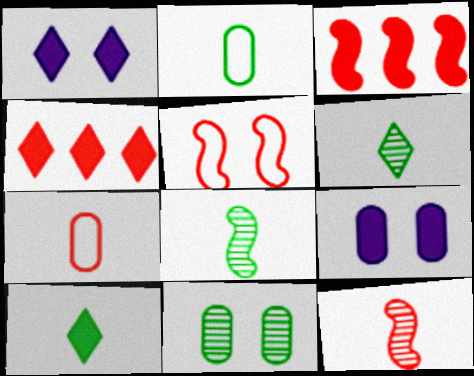[[1, 4, 10], 
[1, 5, 11], 
[2, 8, 10], 
[3, 5, 12], 
[3, 9, 10]]